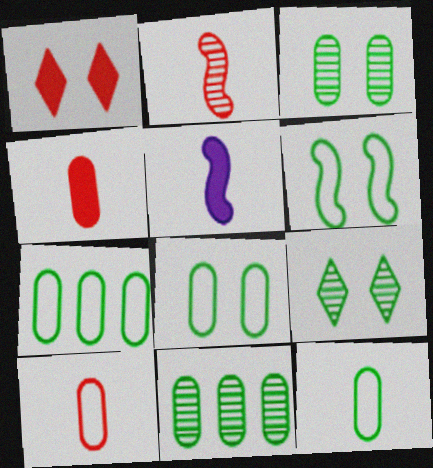[[7, 8, 12]]